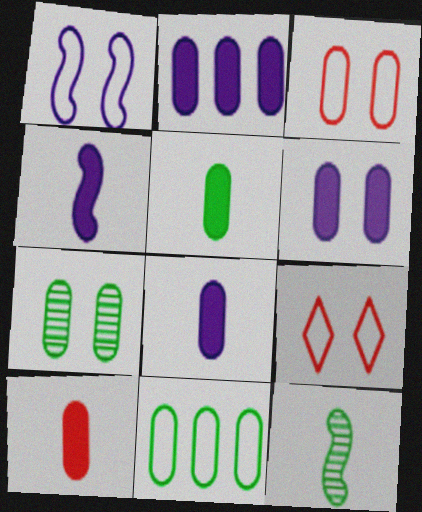[[2, 6, 8], 
[2, 9, 12], 
[3, 6, 7], 
[5, 7, 11], 
[5, 8, 10]]